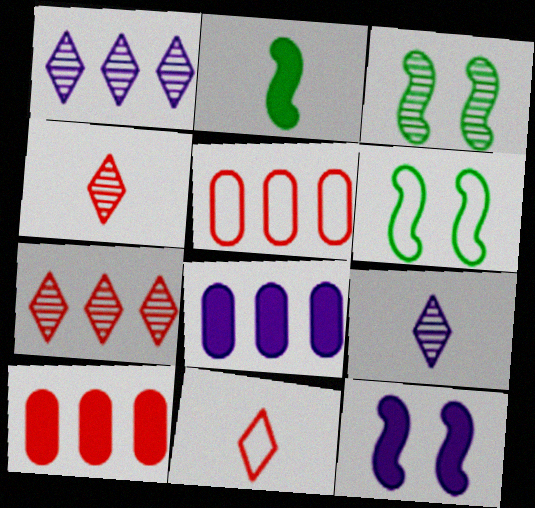[[3, 8, 11], 
[4, 6, 8], 
[6, 9, 10]]